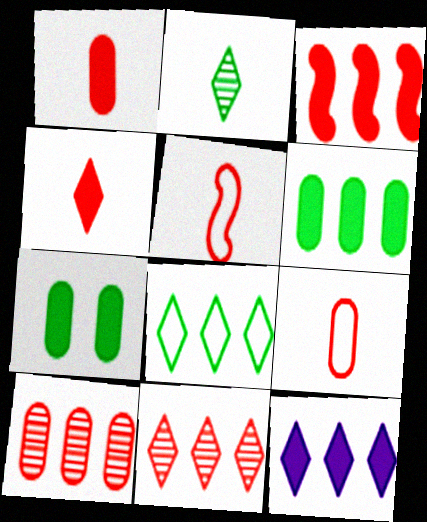[[3, 6, 12], 
[8, 11, 12]]